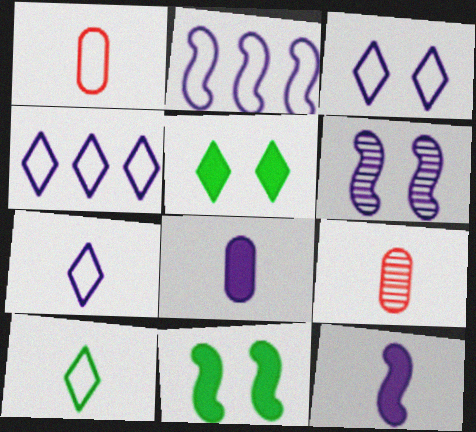[[2, 5, 9], 
[2, 6, 12], 
[3, 4, 7], 
[4, 6, 8], 
[4, 9, 11], 
[9, 10, 12]]